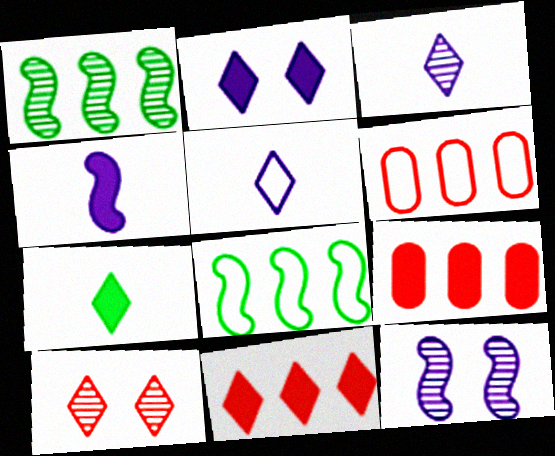[[2, 7, 11], 
[6, 7, 12]]